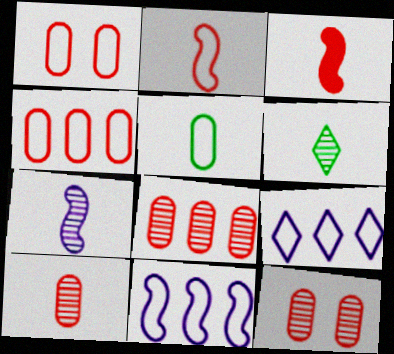[[6, 7, 10], 
[8, 10, 12]]